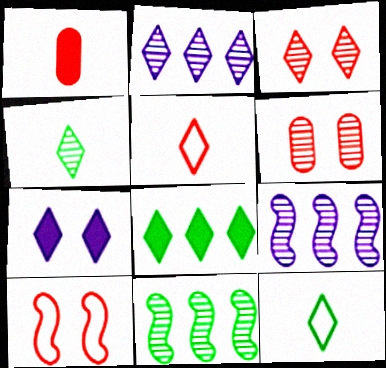[[2, 3, 4], 
[4, 6, 9]]